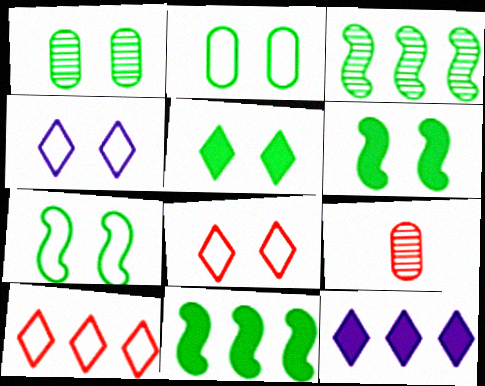[[1, 5, 7], 
[4, 9, 11], 
[7, 9, 12]]